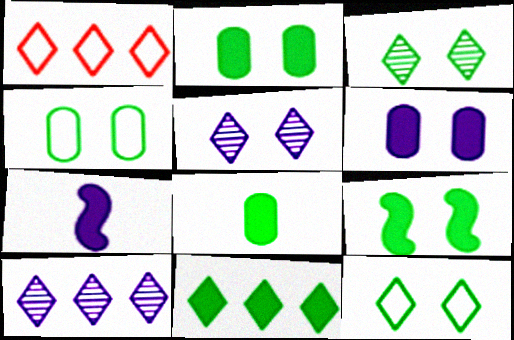[[1, 10, 11], 
[3, 4, 9], 
[8, 9, 11]]